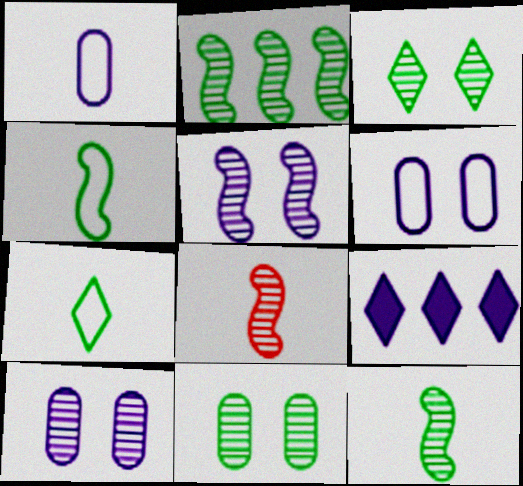[[1, 5, 9], 
[2, 5, 8]]